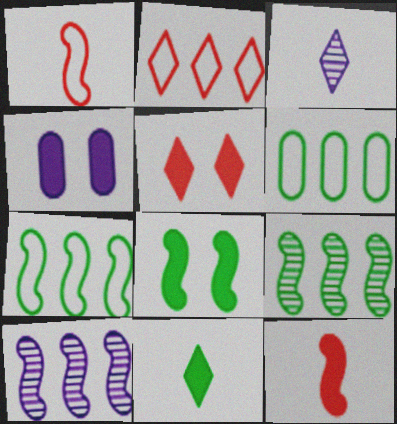[[1, 8, 10], 
[4, 5, 8]]